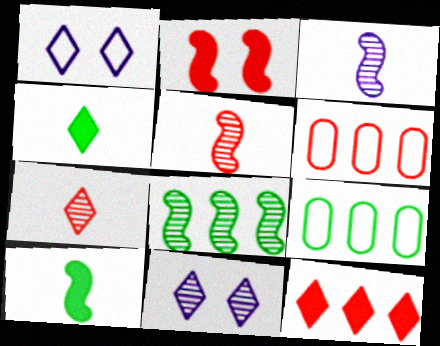[[2, 6, 7], 
[6, 10, 11]]